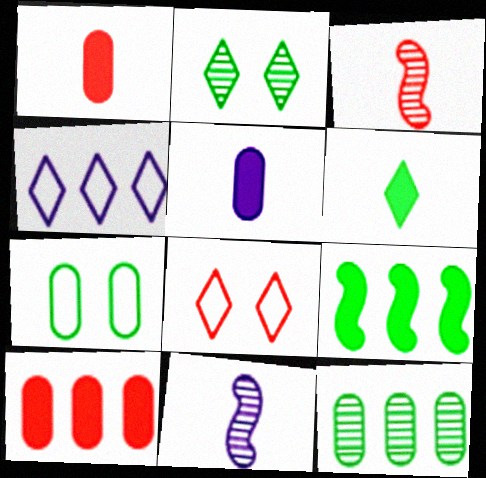[[3, 8, 10]]